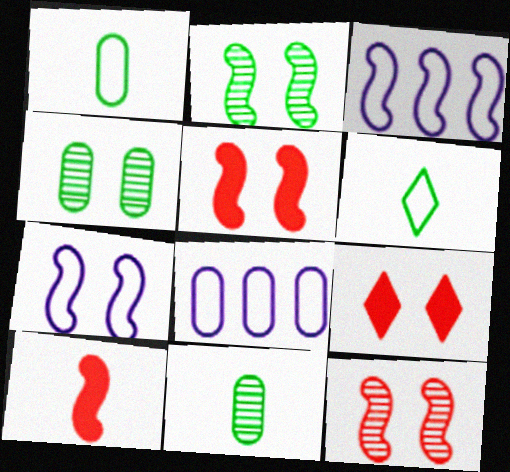[[2, 3, 10], 
[2, 5, 7], 
[3, 9, 11], 
[4, 7, 9]]